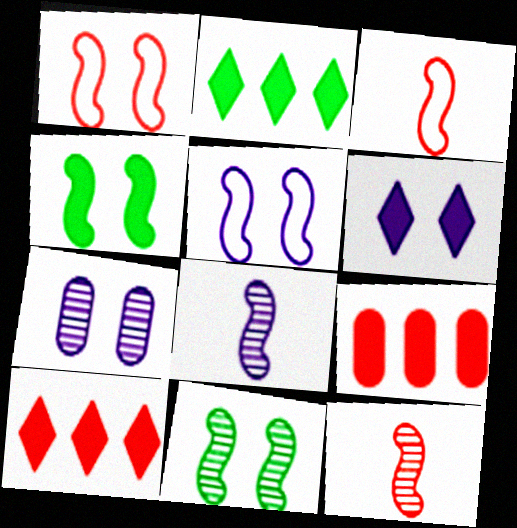[[2, 3, 7], 
[5, 6, 7]]